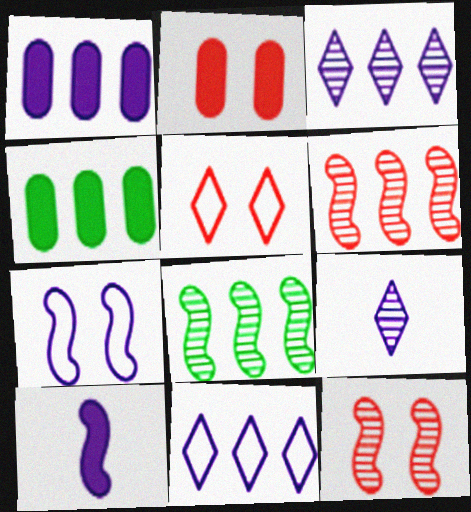[[1, 7, 9], 
[2, 5, 12], 
[4, 6, 11]]